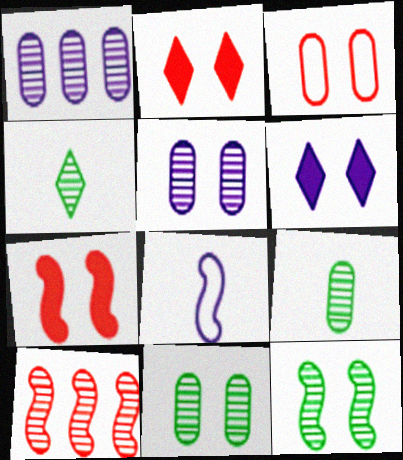[[1, 6, 8], 
[3, 6, 12], 
[4, 5, 10]]